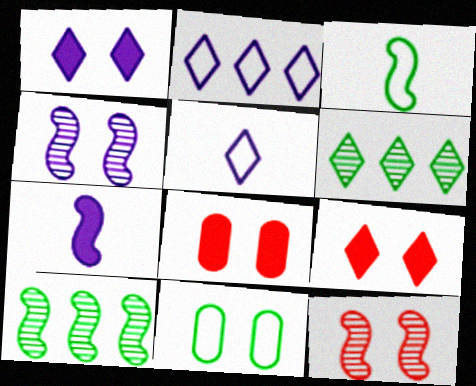[[1, 11, 12], 
[4, 9, 11], 
[5, 6, 9], 
[5, 8, 10]]